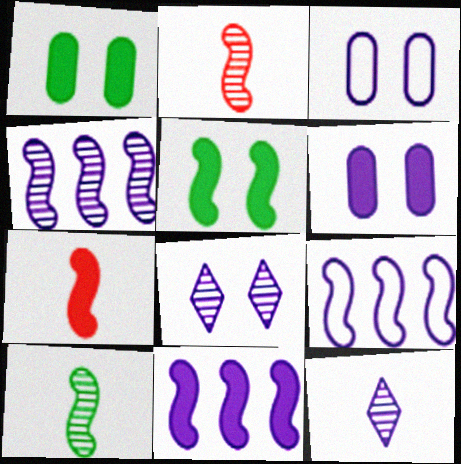[[2, 5, 9], 
[3, 11, 12], 
[4, 9, 11], 
[5, 7, 11], 
[6, 9, 12]]